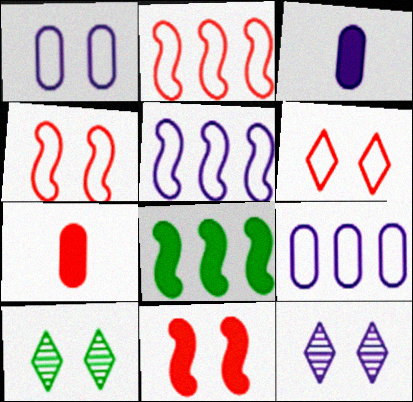[[1, 10, 11], 
[2, 3, 10], 
[3, 5, 12], 
[5, 7, 10]]